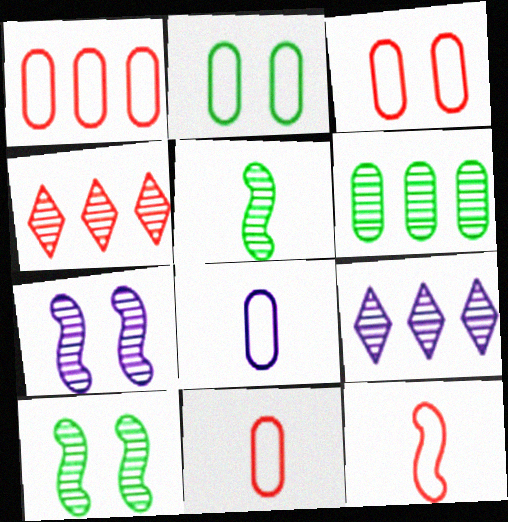[[1, 2, 8], 
[1, 3, 11]]